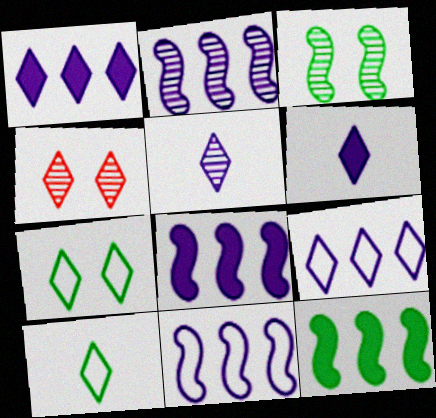[[1, 4, 10], 
[2, 8, 11]]